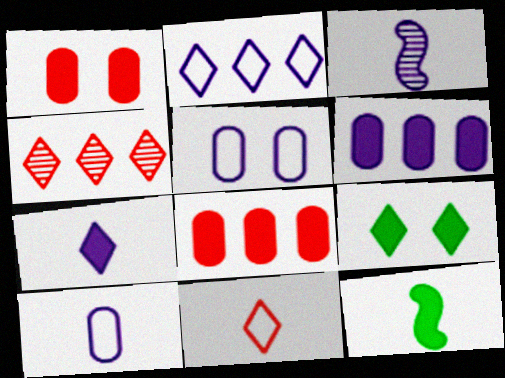[[3, 7, 10], 
[4, 5, 12]]